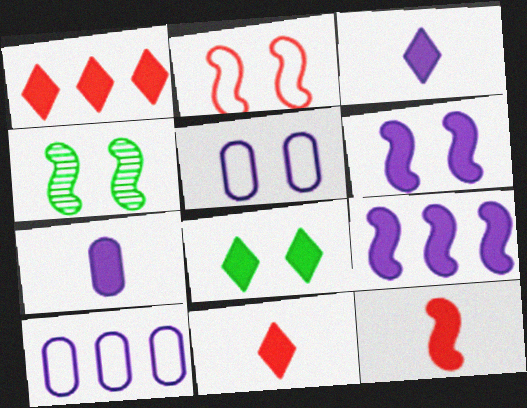[[1, 3, 8], 
[2, 4, 6], 
[4, 10, 11]]